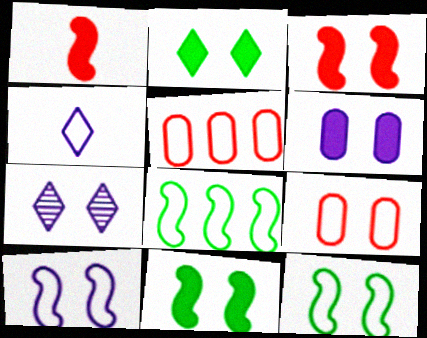[[2, 3, 6], 
[4, 5, 12], 
[4, 8, 9], 
[6, 7, 10], 
[7, 9, 11]]